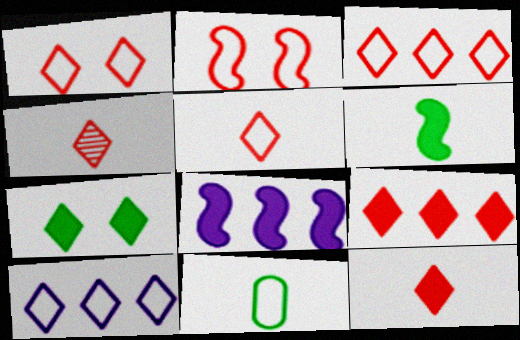[[1, 3, 5], 
[1, 4, 9], 
[2, 10, 11], 
[4, 5, 12], 
[4, 7, 10]]